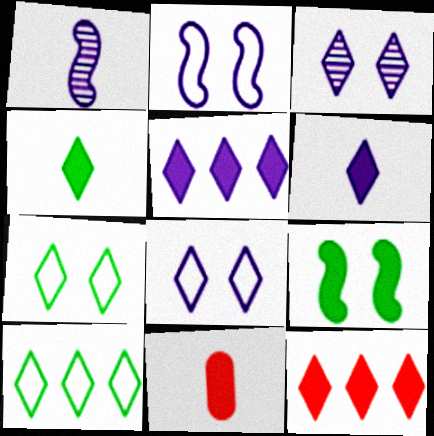[[5, 9, 11]]